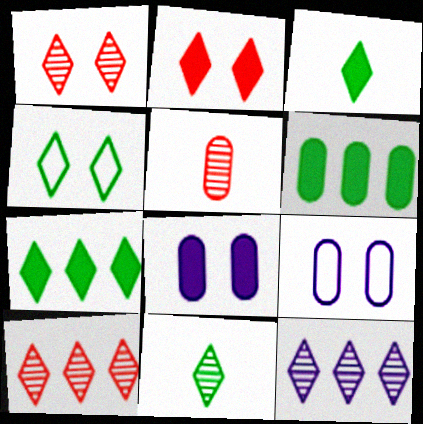[[1, 11, 12], 
[4, 7, 11], 
[5, 6, 9]]